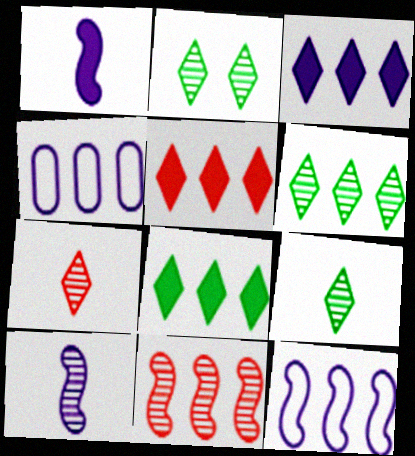[[2, 6, 9], 
[3, 5, 8], 
[4, 8, 11]]